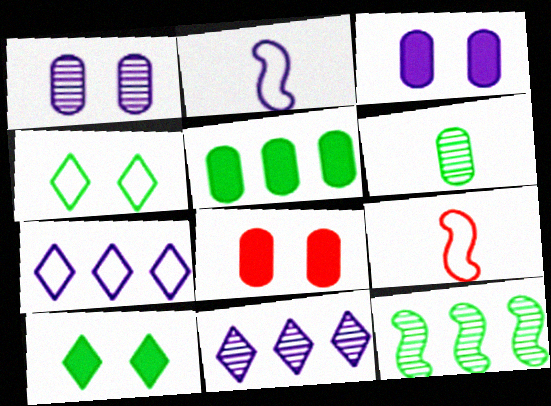[[2, 3, 11]]